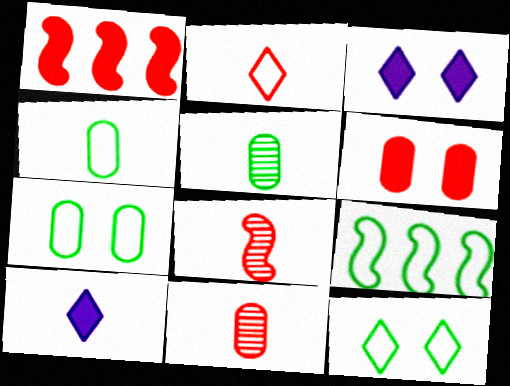[[3, 9, 11], 
[4, 8, 10], 
[4, 9, 12]]